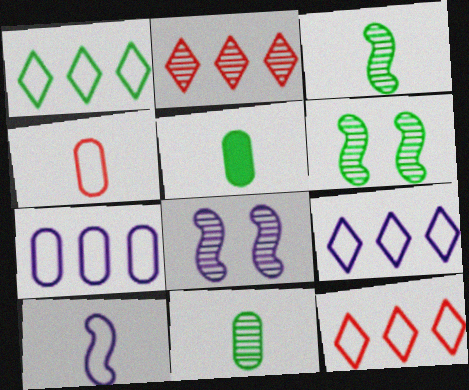[[1, 5, 6], 
[1, 9, 12], 
[2, 8, 11], 
[5, 8, 12]]